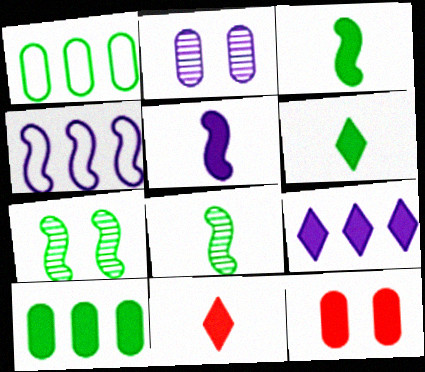[[1, 6, 7], 
[3, 9, 12]]